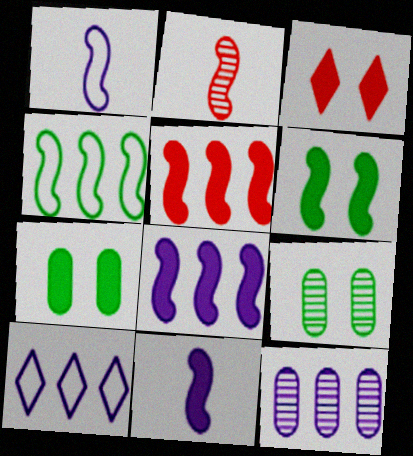[[2, 7, 10], 
[5, 6, 11], 
[8, 10, 12]]